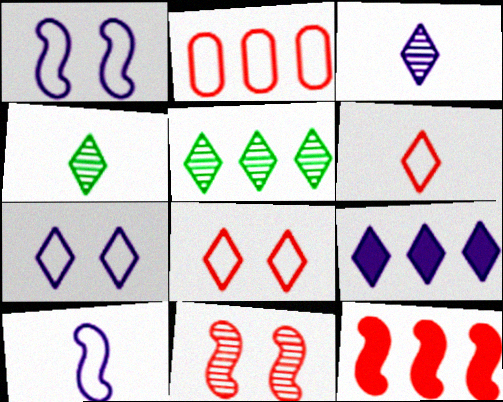[[3, 7, 9], 
[4, 8, 9]]